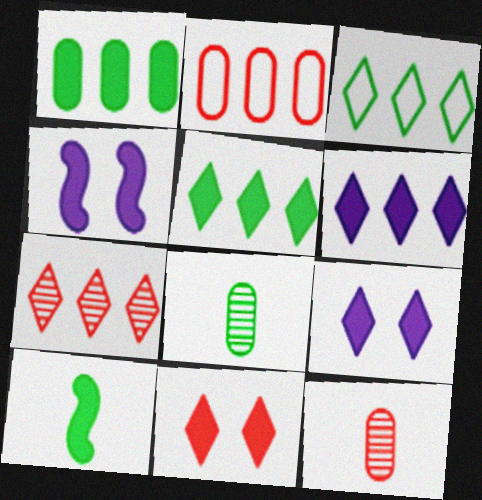[[3, 4, 12], 
[3, 6, 7]]